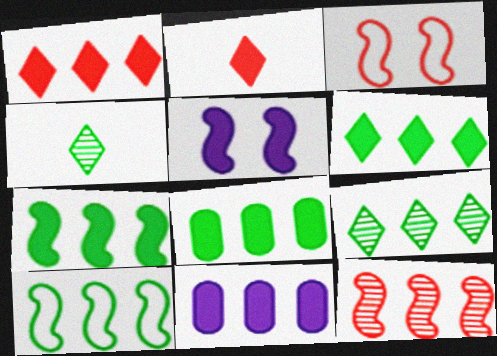[[1, 7, 11], 
[2, 5, 8], 
[3, 4, 11], 
[6, 7, 8], 
[8, 9, 10]]